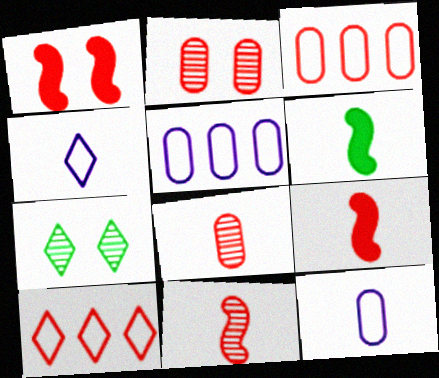[[1, 8, 10], 
[2, 9, 10], 
[4, 6, 8], 
[5, 7, 9]]